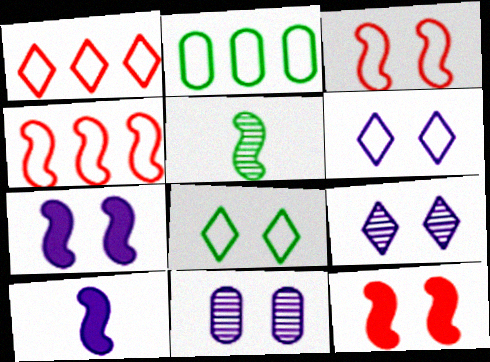[[4, 5, 7], 
[6, 7, 11], 
[8, 11, 12]]